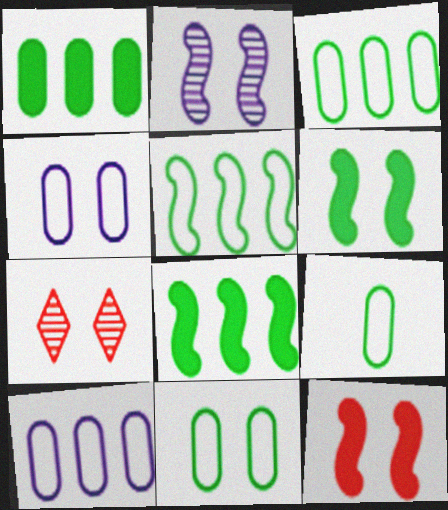[[3, 9, 11], 
[4, 6, 7]]